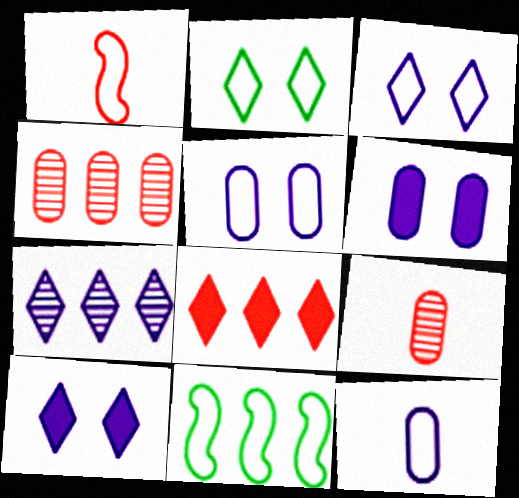[[9, 10, 11]]